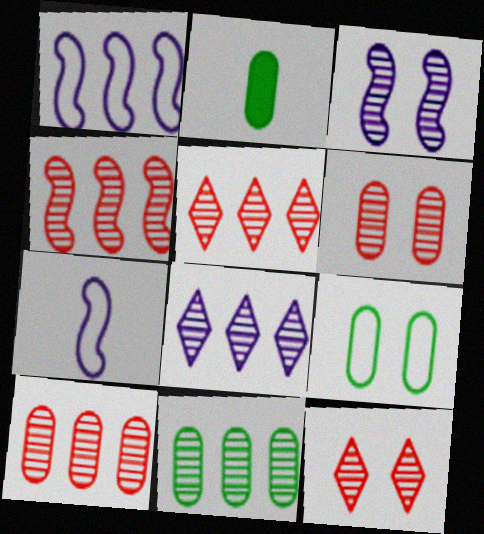[[1, 2, 12], 
[2, 9, 11], 
[4, 5, 10], 
[4, 8, 11]]